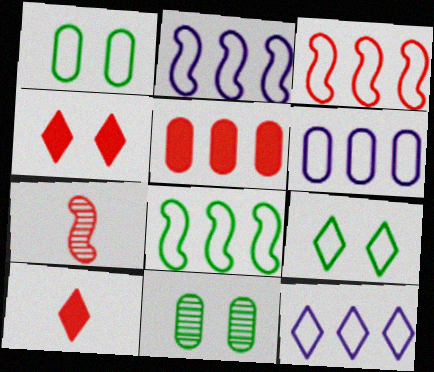[[2, 3, 8], 
[2, 6, 12], 
[2, 10, 11]]